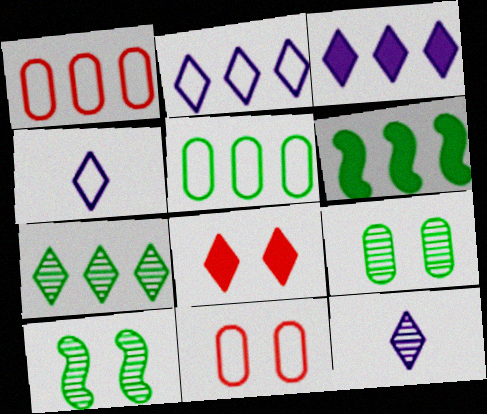[[4, 7, 8], 
[5, 6, 7], 
[6, 11, 12]]